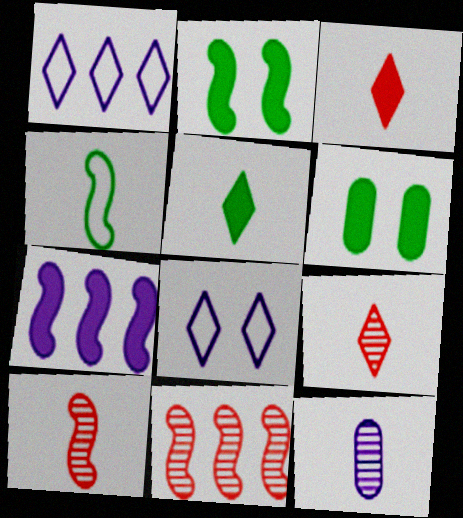[[1, 6, 10], 
[3, 4, 12], 
[3, 6, 7], 
[7, 8, 12]]